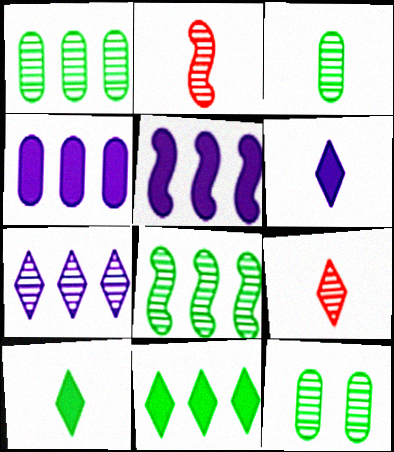[[1, 3, 12], 
[2, 7, 12]]